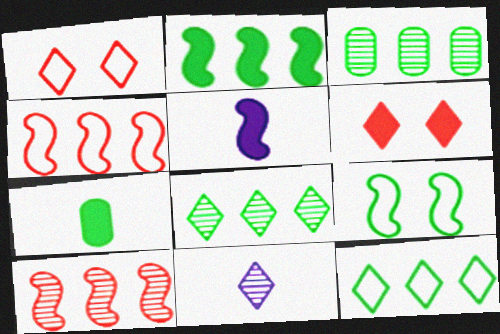[[1, 3, 5], 
[2, 3, 12], 
[5, 9, 10], 
[6, 11, 12], 
[7, 8, 9]]